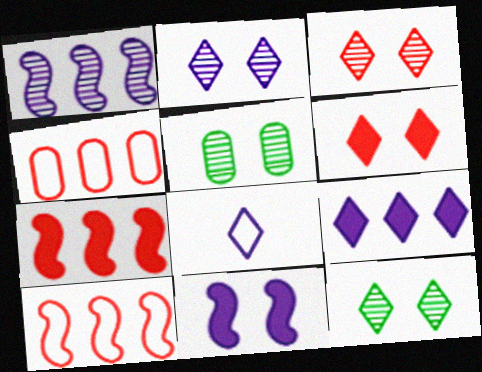[[2, 3, 12], 
[2, 8, 9], 
[5, 7, 8]]